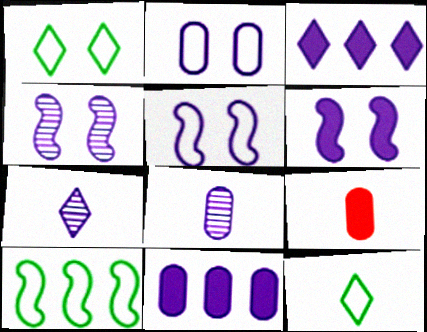[[2, 8, 11], 
[3, 5, 8], 
[4, 5, 6], 
[5, 7, 11]]